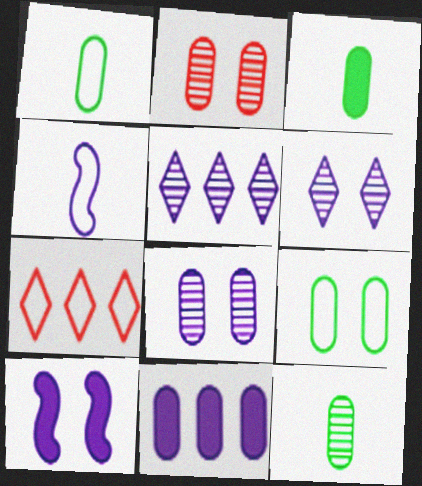[[1, 2, 11], 
[1, 3, 12], 
[4, 6, 11], 
[4, 7, 9], 
[7, 10, 12]]